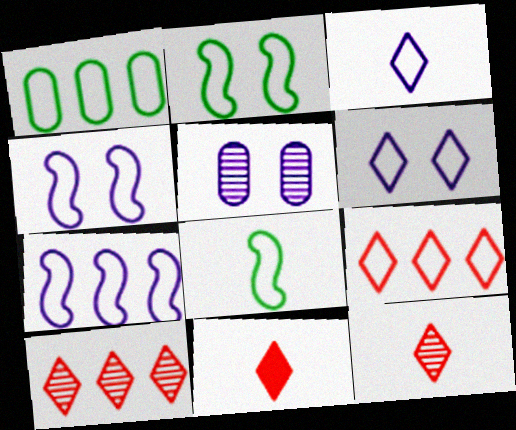[[1, 7, 9]]